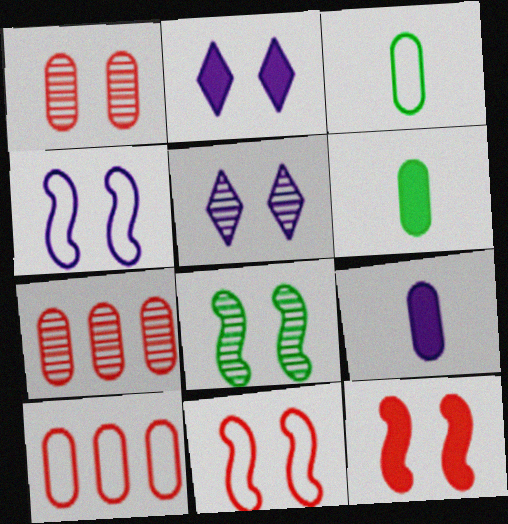[[1, 5, 8], 
[4, 8, 12]]